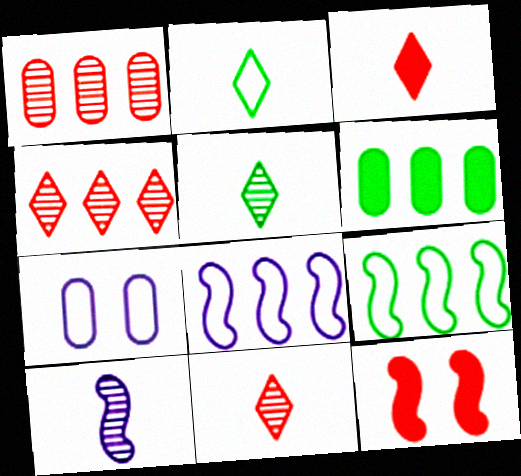[[4, 6, 8], 
[9, 10, 12]]